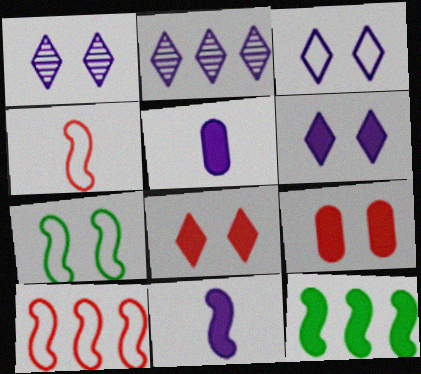[[1, 3, 6], 
[1, 7, 9], 
[5, 8, 12]]